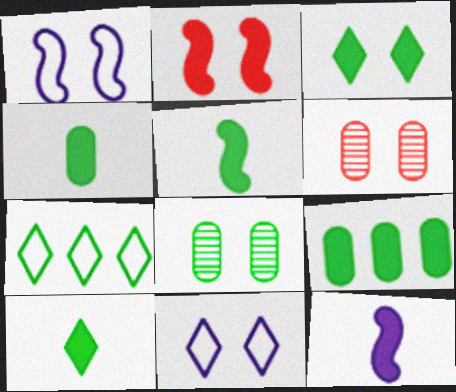[[1, 3, 6], 
[2, 8, 11], 
[3, 5, 9], 
[4, 5, 10], 
[5, 7, 8], 
[6, 7, 12]]